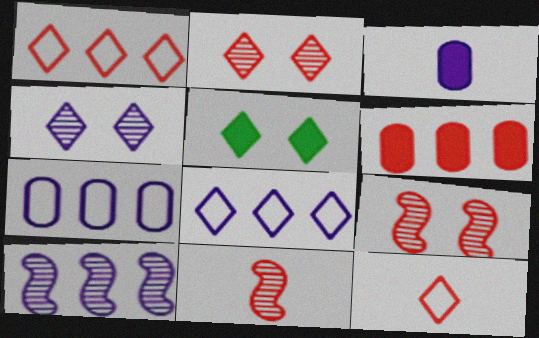[[5, 7, 11], 
[6, 9, 12]]